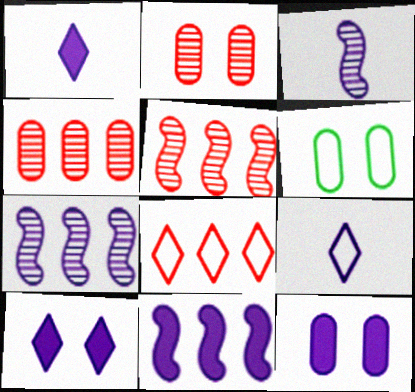[[1, 5, 6], 
[1, 11, 12], 
[2, 6, 12], 
[7, 9, 12]]